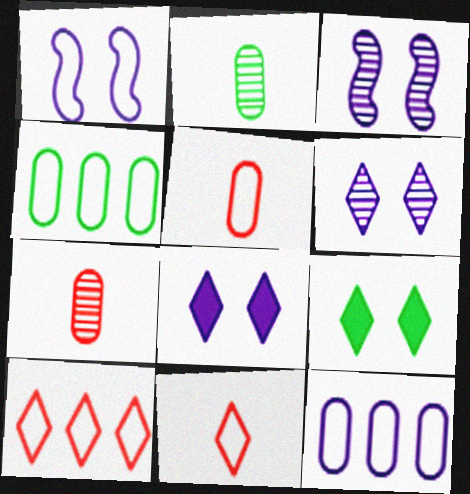[[1, 4, 11]]